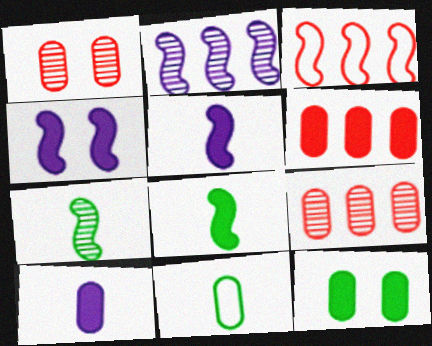[[3, 4, 7], 
[6, 10, 12]]